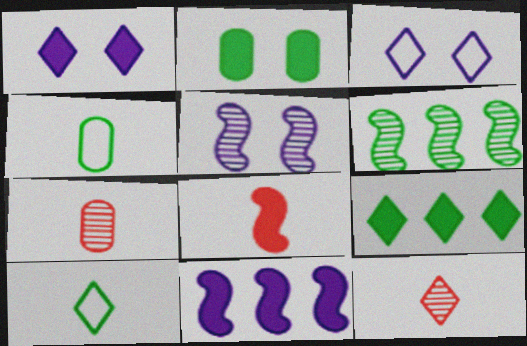[[2, 6, 10], 
[3, 9, 12]]